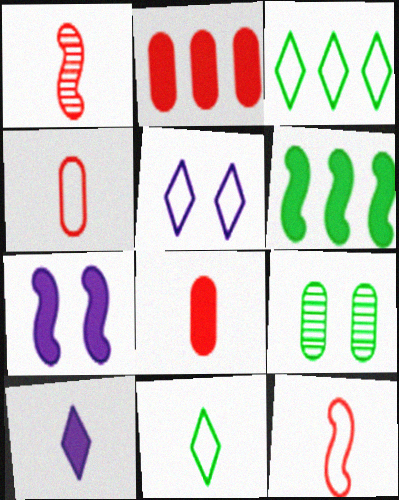[[6, 9, 11]]